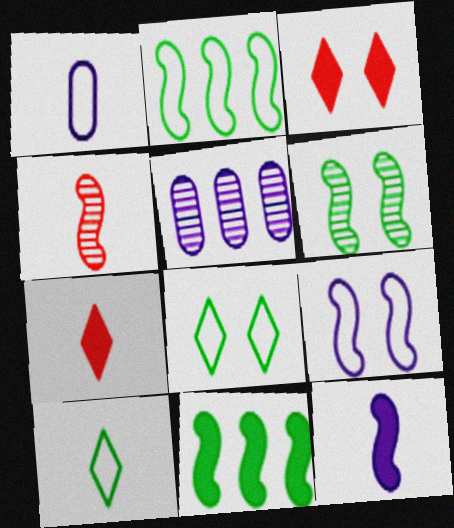[[4, 9, 11]]